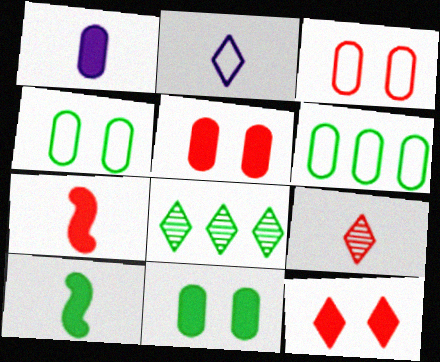[[2, 8, 12], 
[4, 8, 10]]